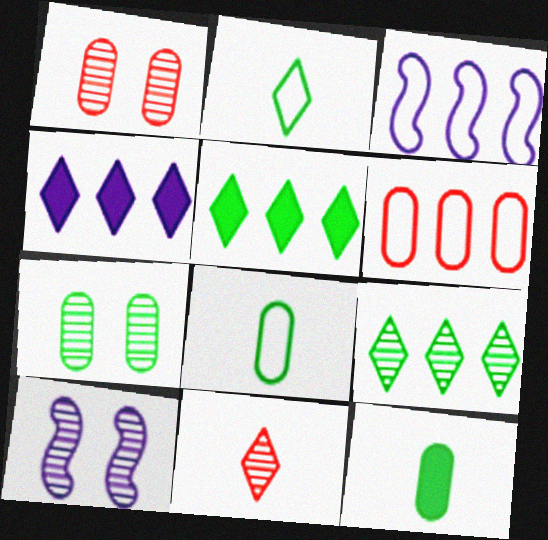[]